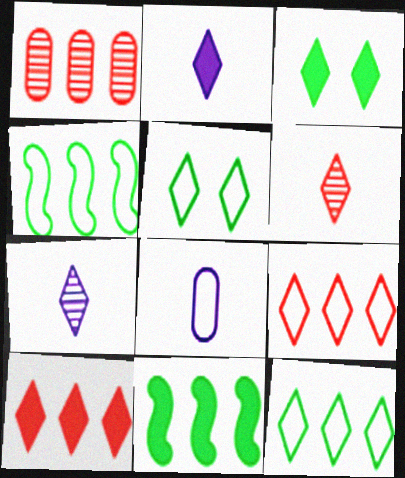[[2, 3, 10], 
[3, 7, 9], 
[5, 7, 10]]